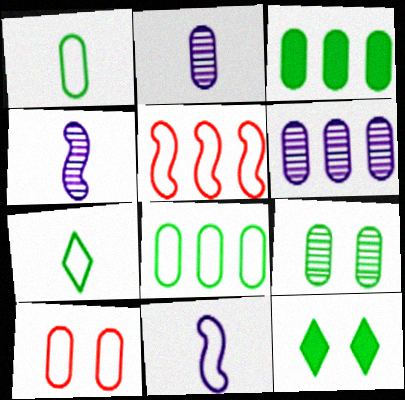[[1, 3, 9], 
[2, 3, 10], 
[2, 5, 12]]